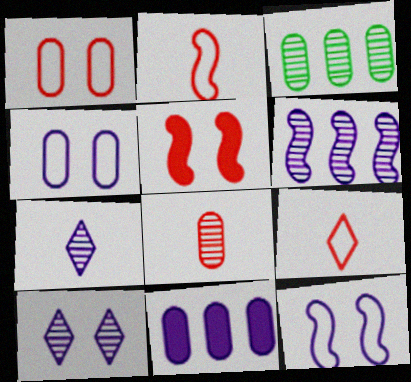[[7, 11, 12]]